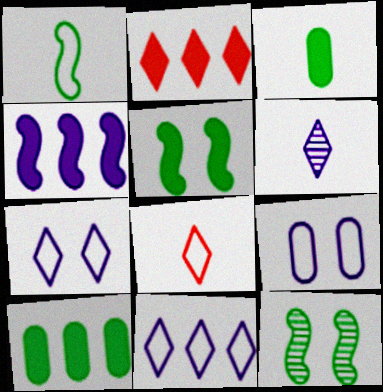[[2, 4, 10], 
[4, 6, 9]]